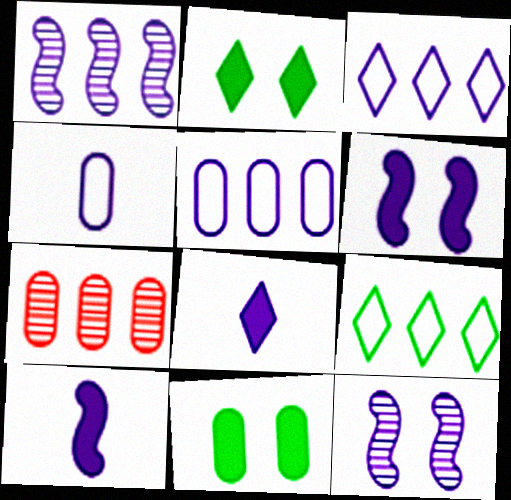[[4, 7, 11], 
[5, 8, 12]]